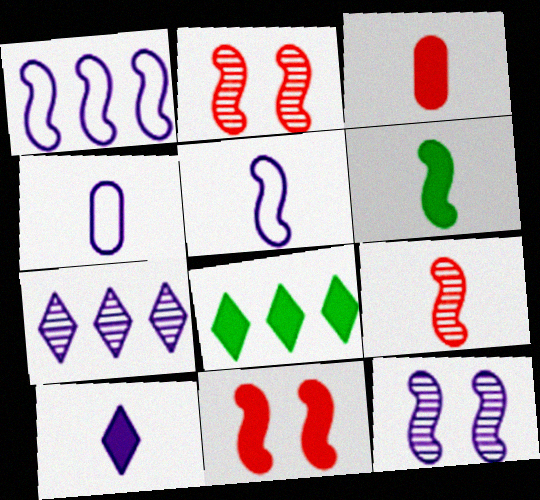[[1, 2, 6], 
[2, 4, 8], 
[3, 6, 10], 
[5, 6, 9]]